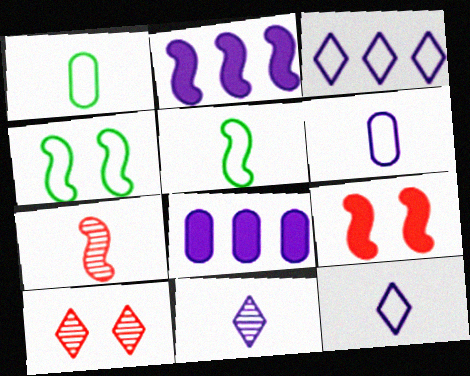[[1, 2, 10], 
[2, 4, 7], 
[5, 8, 10]]